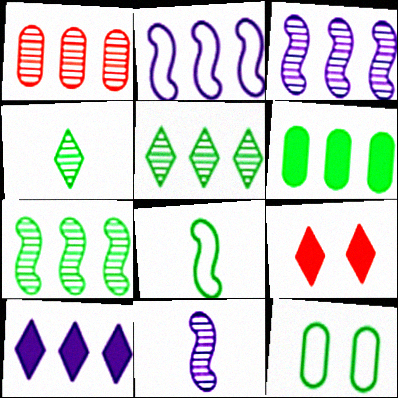[[1, 3, 5]]